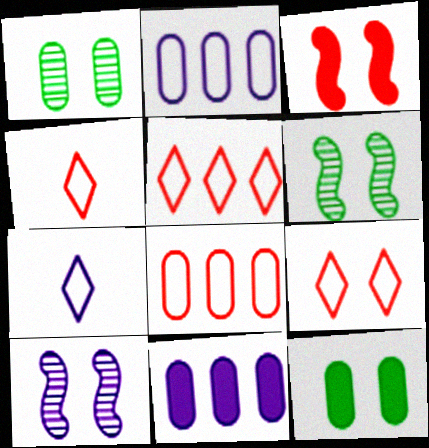[[4, 5, 9], 
[4, 6, 11], 
[7, 10, 11], 
[9, 10, 12]]